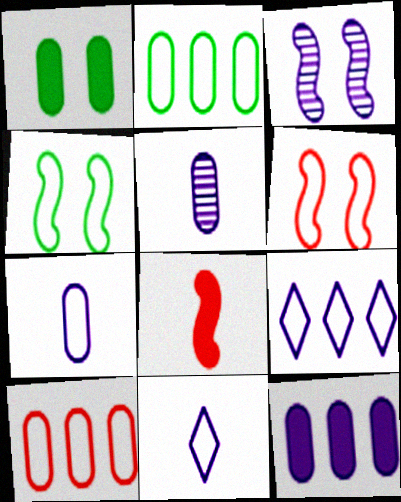[[1, 5, 10], 
[2, 6, 11], 
[3, 11, 12], 
[4, 10, 11]]